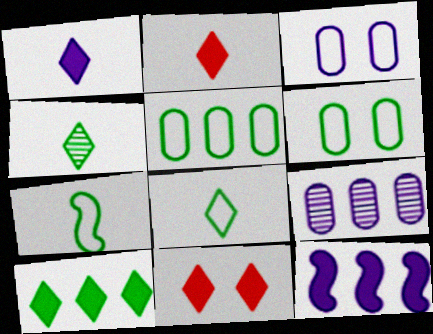[[1, 10, 11], 
[7, 9, 11]]